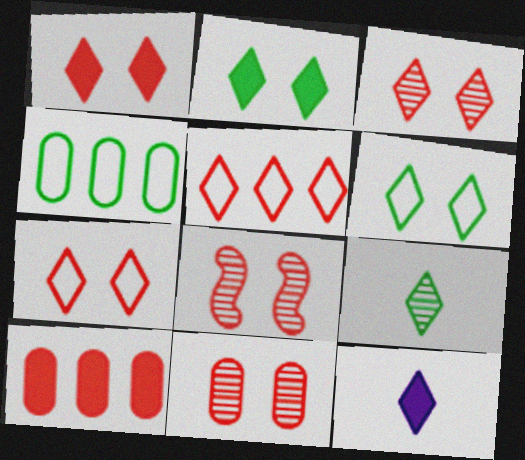[[1, 3, 7], 
[3, 8, 11], 
[4, 8, 12]]